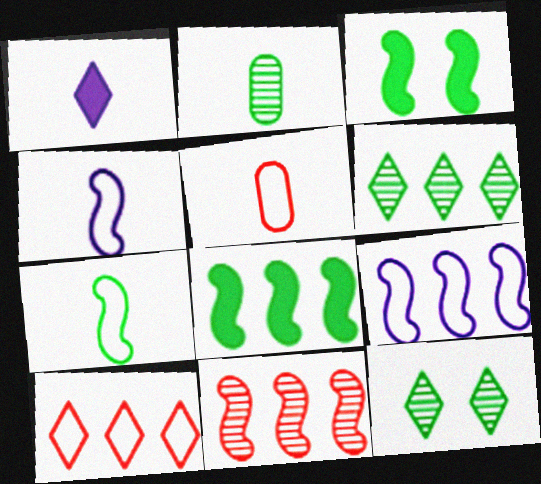[[1, 10, 12], 
[3, 4, 11], 
[8, 9, 11]]